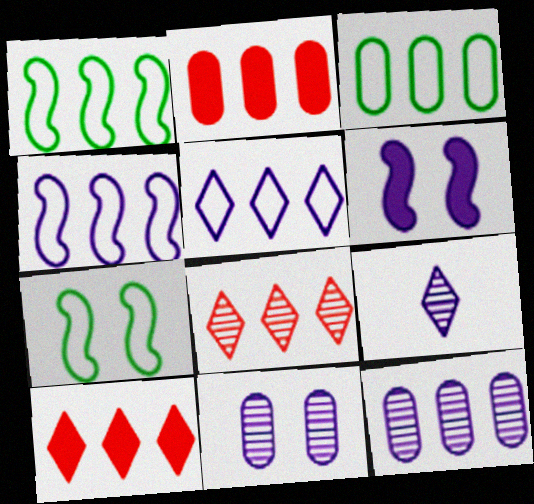[[1, 10, 12], 
[2, 3, 12], 
[2, 7, 9]]